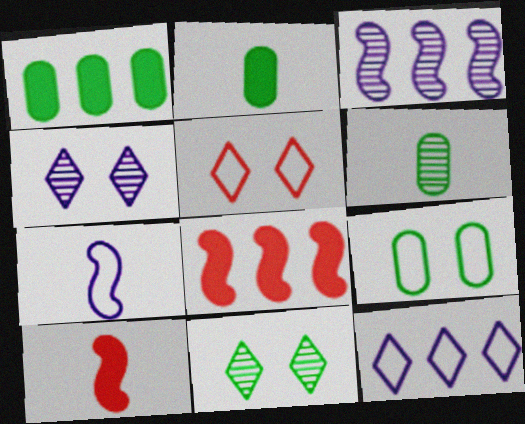[[1, 6, 9], 
[2, 3, 5]]